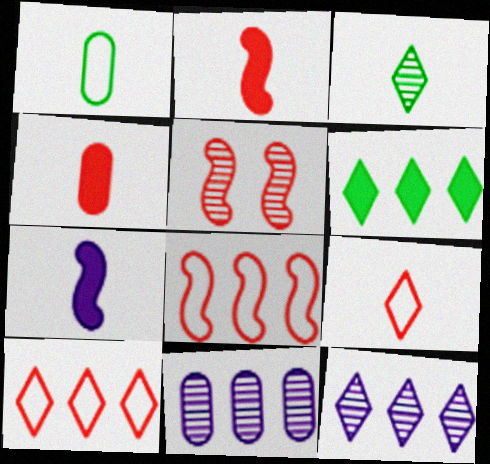[[2, 5, 8], 
[3, 5, 11], 
[4, 5, 10], 
[6, 8, 11], 
[6, 10, 12]]